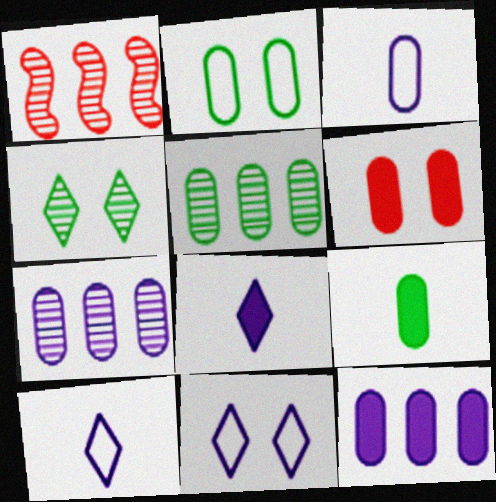[[1, 2, 8], 
[1, 9, 11], 
[2, 5, 9], 
[3, 5, 6], 
[6, 9, 12]]